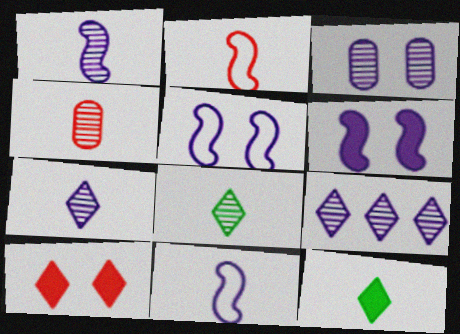[[1, 3, 9], 
[1, 4, 8], 
[4, 11, 12]]